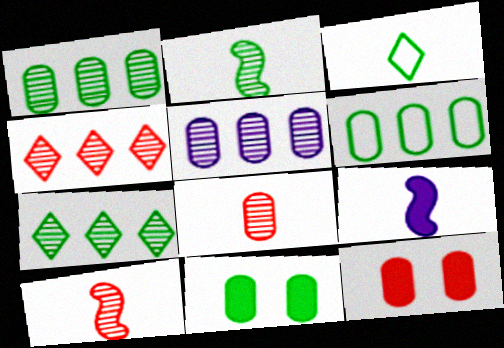[[3, 8, 9]]